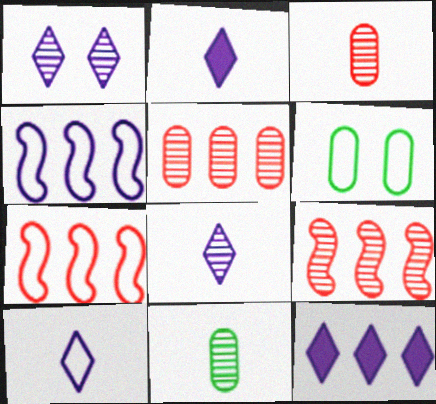[[1, 9, 11], 
[1, 10, 12], 
[2, 6, 9], 
[2, 8, 10], 
[6, 7, 10]]